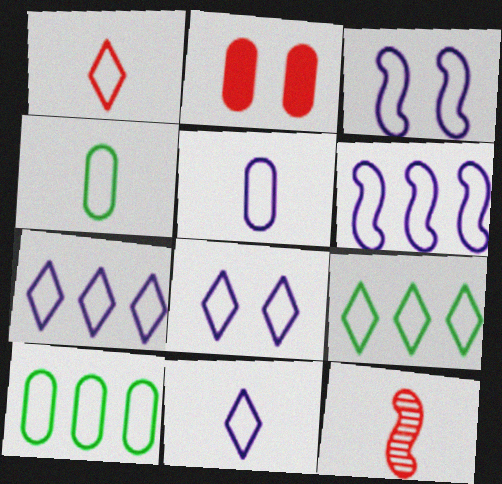[[1, 3, 10], 
[1, 8, 9], 
[3, 5, 7], 
[5, 6, 8], 
[7, 8, 11]]